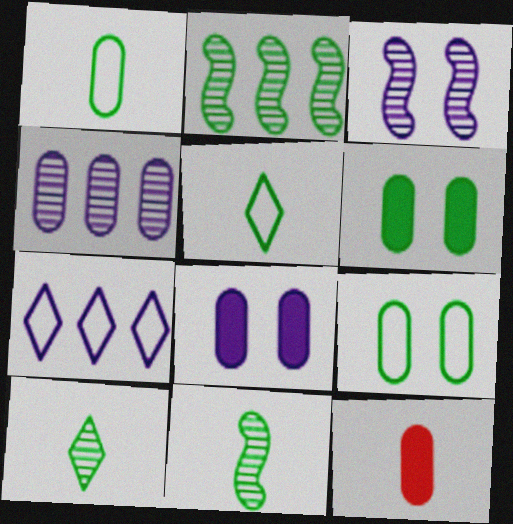[[2, 5, 6], 
[4, 9, 12]]